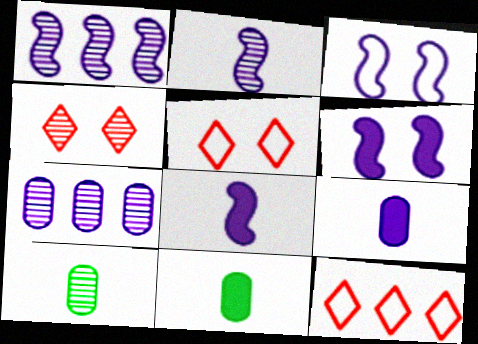[[1, 3, 8], 
[1, 4, 10], 
[1, 5, 11], 
[6, 10, 12]]